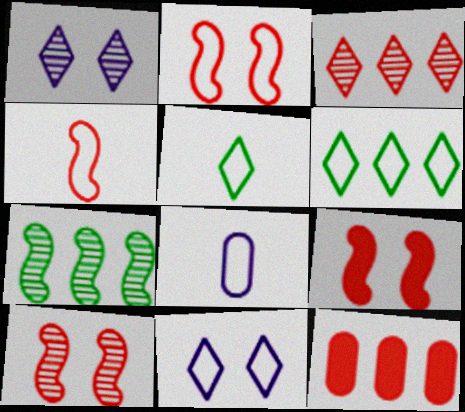[[2, 6, 8], 
[2, 9, 10], 
[4, 5, 8]]